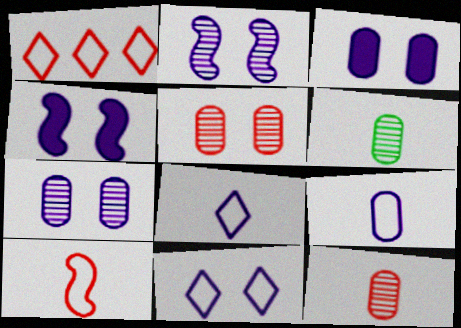[[1, 4, 6], 
[2, 3, 11], 
[4, 7, 11]]